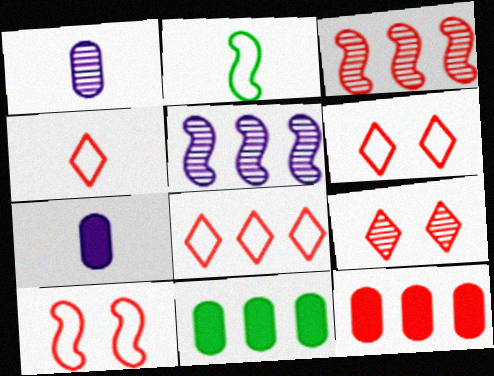[[3, 8, 12], 
[4, 6, 8], 
[5, 8, 11]]